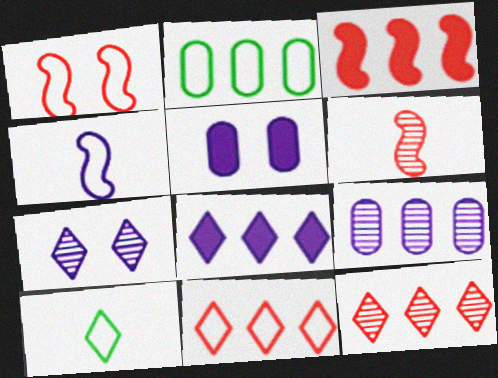[[1, 3, 6]]